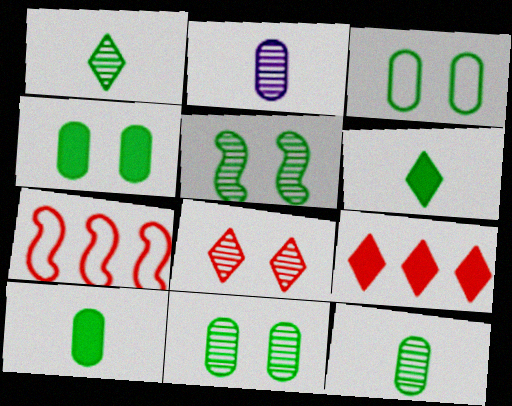[[3, 4, 11]]